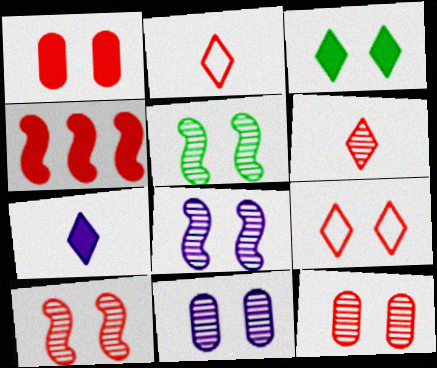[[1, 9, 10], 
[2, 4, 12], 
[5, 8, 10]]